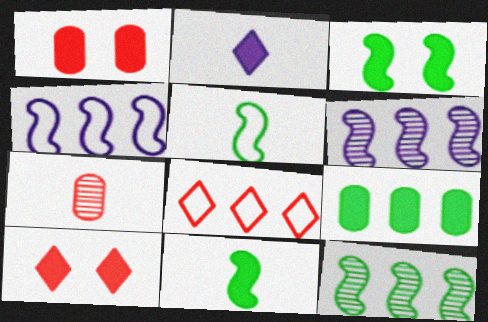[[2, 5, 7], 
[3, 5, 12], 
[6, 8, 9]]